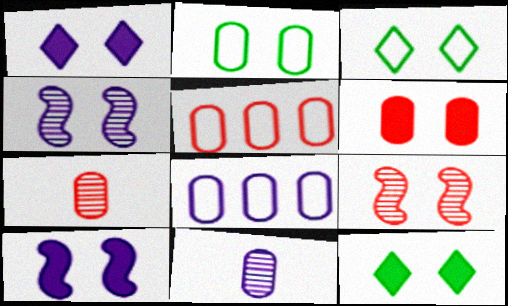[[1, 2, 9], 
[3, 4, 6], 
[5, 6, 7], 
[6, 10, 12]]